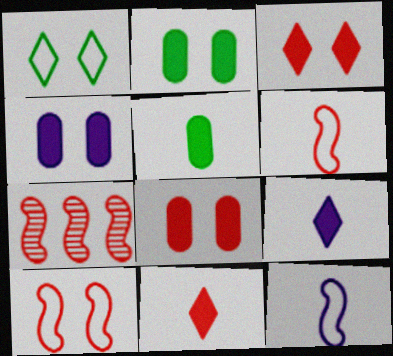[[2, 4, 8]]